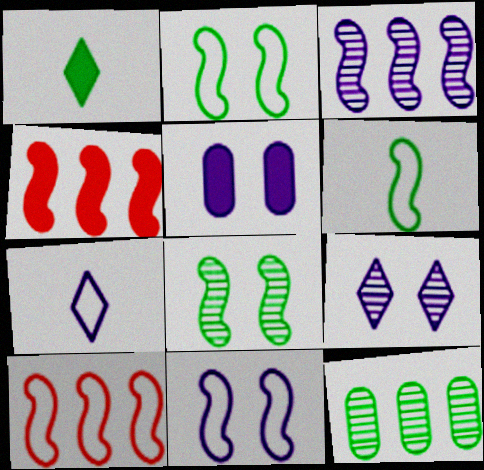[[1, 2, 12], 
[1, 4, 5], 
[3, 5, 7], 
[5, 9, 11], 
[6, 10, 11]]